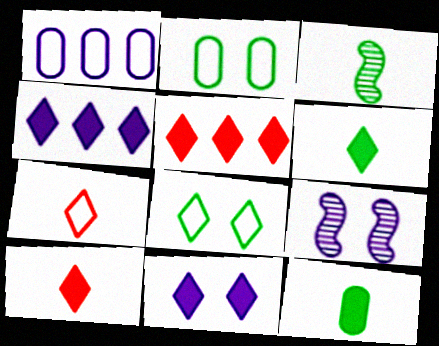[[5, 6, 11]]